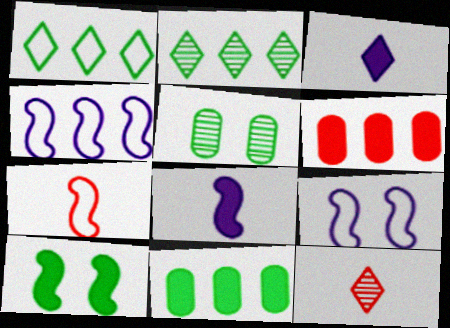[[2, 4, 6], 
[3, 6, 10], 
[9, 11, 12]]